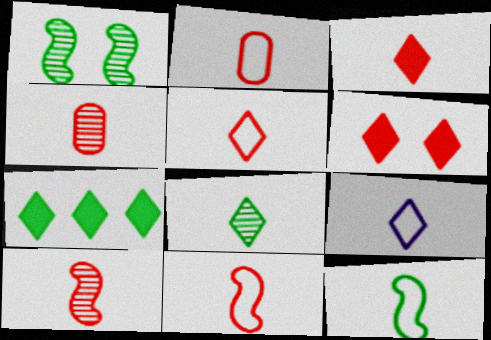[[2, 3, 10], 
[2, 5, 11], 
[2, 9, 12], 
[3, 4, 11], 
[3, 8, 9]]